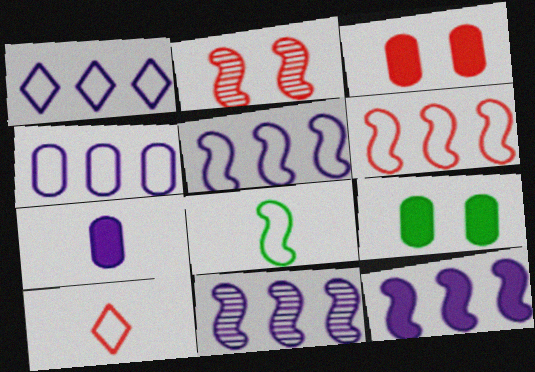[[1, 4, 5], 
[2, 8, 12], 
[5, 11, 12], 
[9, 10, 11]]